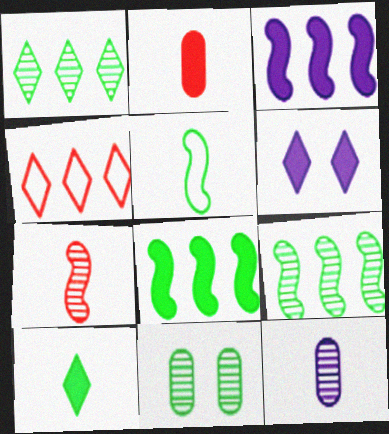[[2, 6, 8]]